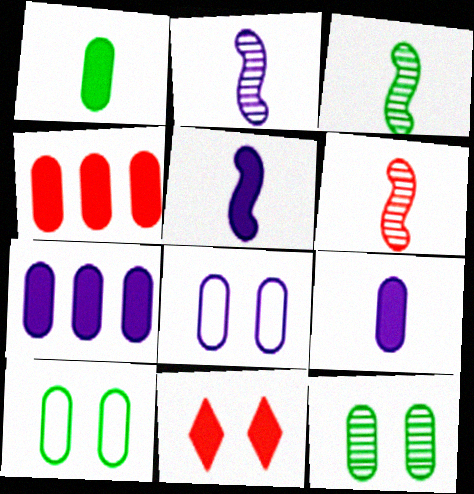[[2, 3, 6]]